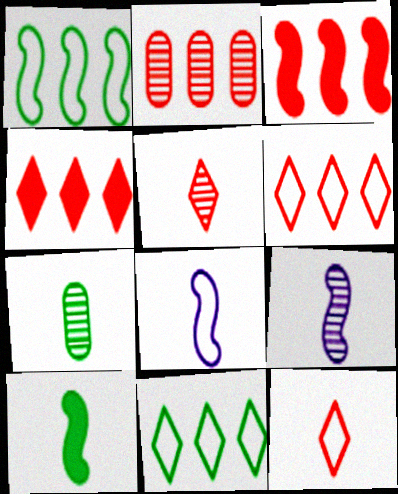[[2, 3, 6], 
[5, 7, 9]]